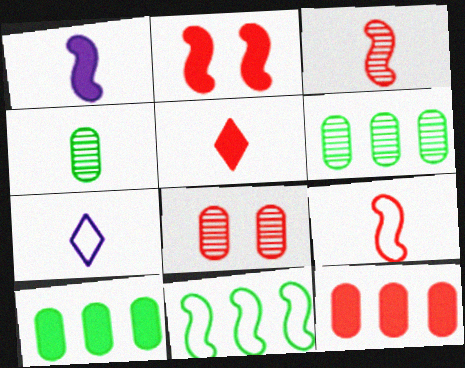[[2, 5, 12], 
[2, 6, 7]]